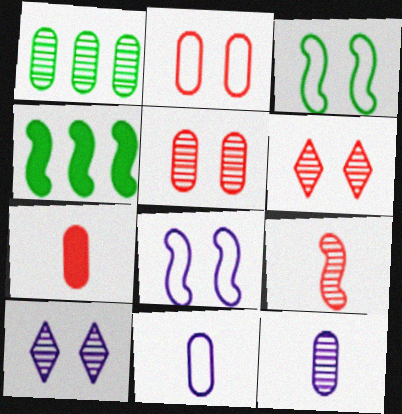[[1, 5, 12], 
[1, 9, 10], 
[4, 6, 11], 
[4, 8, 9]]